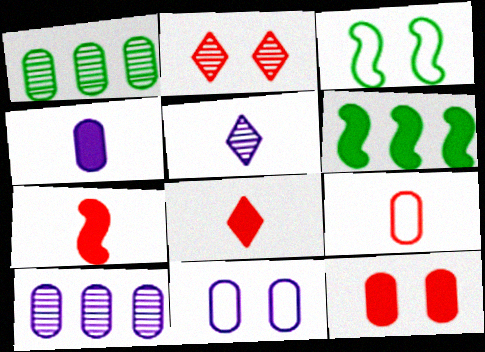[[3, 8, 10], 
[4, 10, 11]]